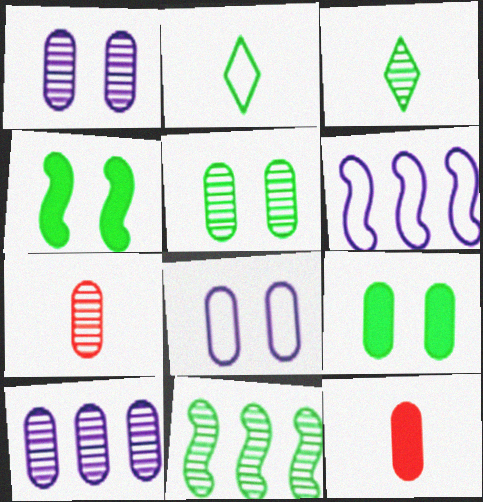[[2, 9, 11], 
[3, 5, 11], 
[5, 7, 10]]